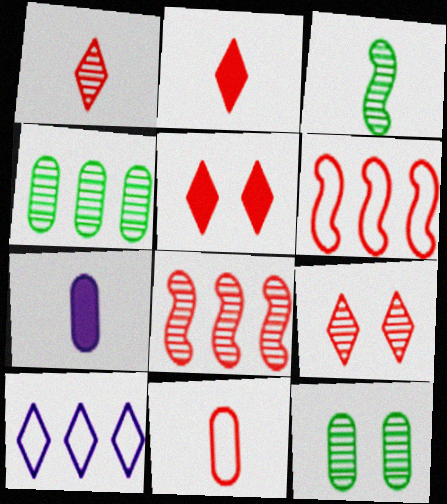[[5, 8, 11]]